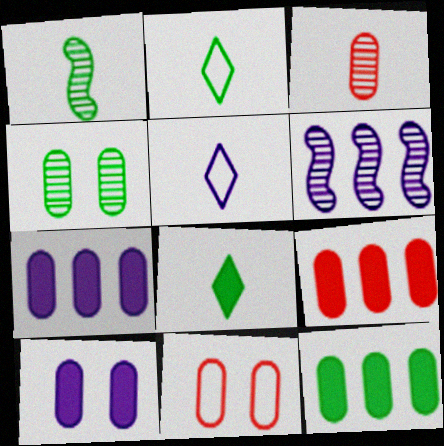[[3, 9, 11], 
[4, 10, 11], 
[5, 6, 10], 
[6, 8, 11], 
[7, 9, 12]]